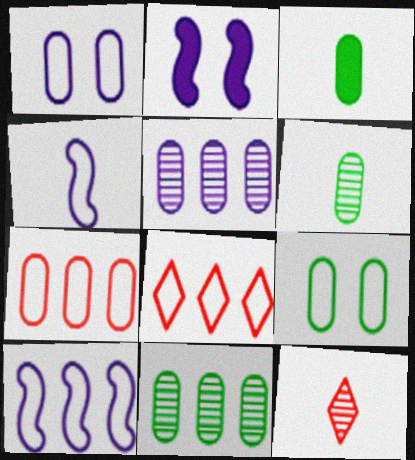[[2, 6, 8], 
[3, 4, 12], 
[3, 9, 11], 
[4, 8, 9]]